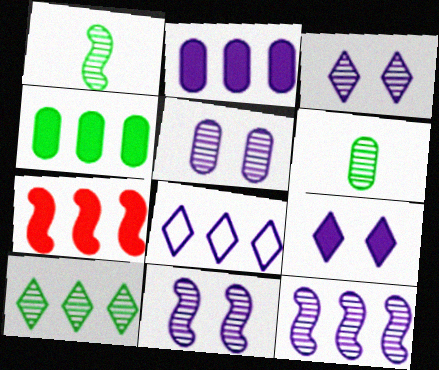[[2, 8, 12], 
[3, 5, 11]]